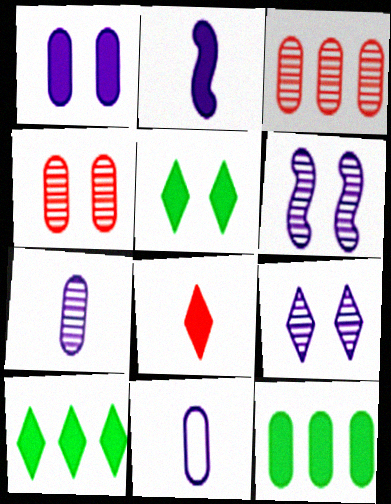[[4, 11, 12]]